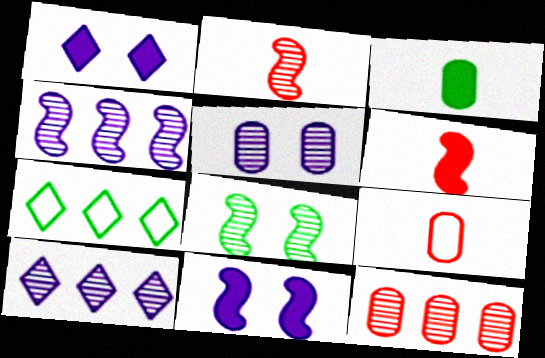[[2, 4, 8], 
[3, 7, 8], 
[5, 6, 7]]